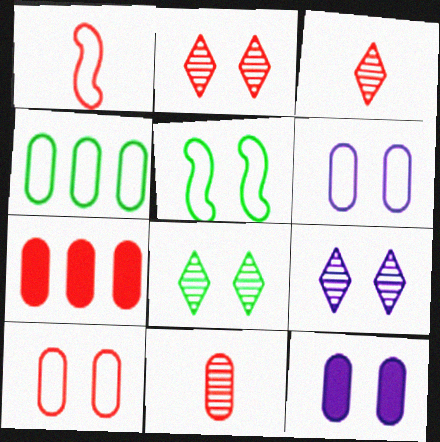[[1, 2, 7], 
[2, 5, 12], 
[2, 8, 9], 
[4, 11, 12], 
[7, 10, 11]]